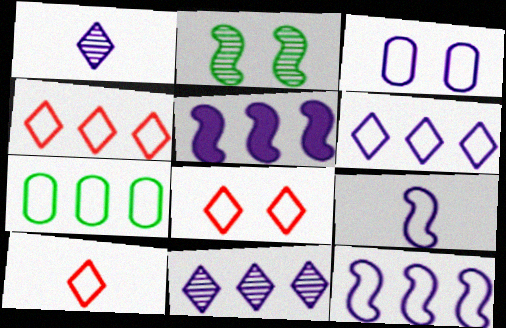[[1, 3, 5], 
[3, 6, 9], 
[4, 7, 12], 
[4, 8, 10], 
[7, 8, 9]]